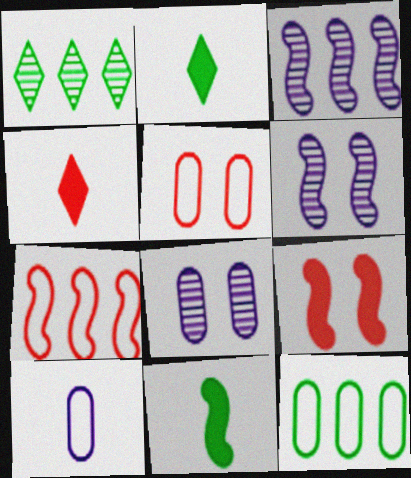[[1, 9, 10], 
[2, 3, 5], 
[2, 7, 8], 
[4, 6, 12], 
[5, 10, 12], 
[6, 7, 11]]